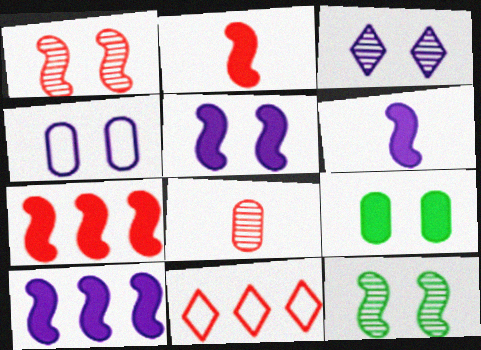[[3, 4, 5], 
[5, 6, 10]]